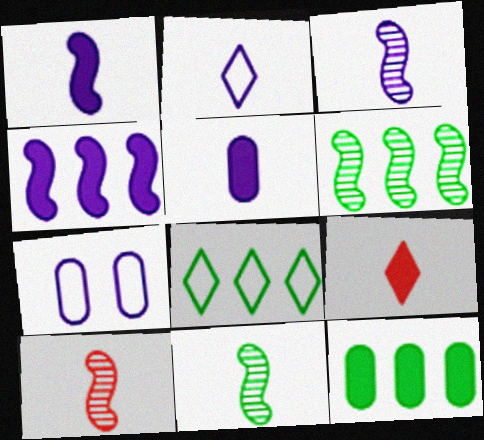[[2, 3, 5], 
[3, 10, 11], 
[6, 7, 9], 
[6, 8, 12]]